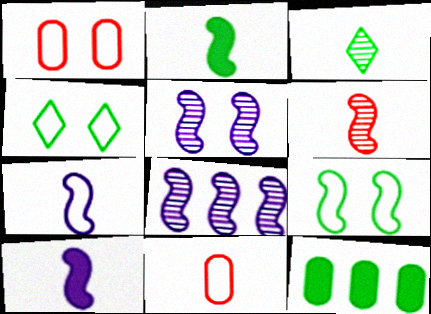[[2, 6, 7], 
[3, 9, 12], 
[3, 10, 11]]